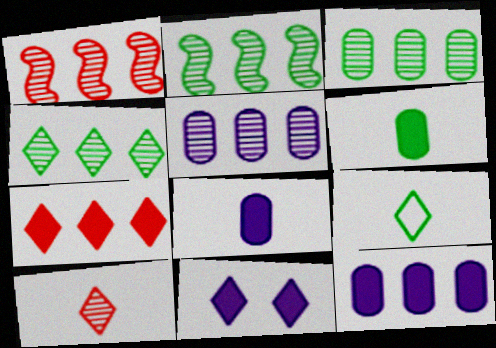[[1, 4, 5], 
[2, 3, 4]]